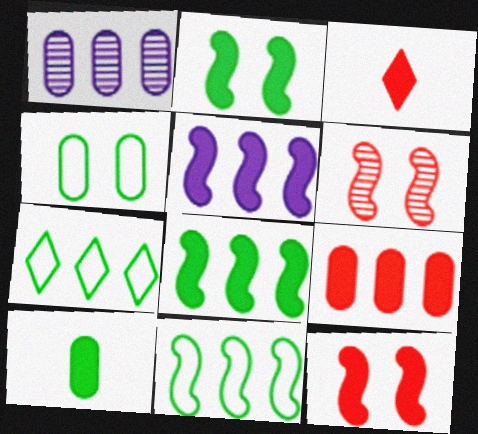[[3, 9, 12]]